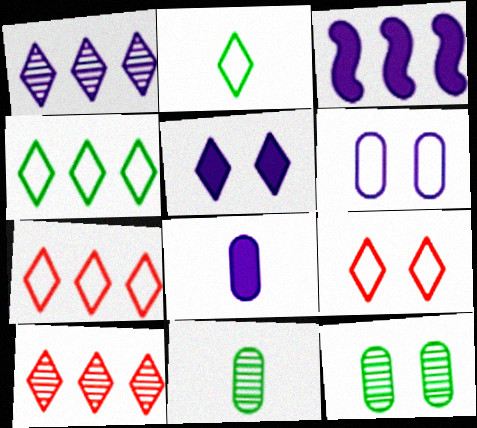[[2, 5, 10], 
[3, 5, 8], 
[3, 9, 11]]